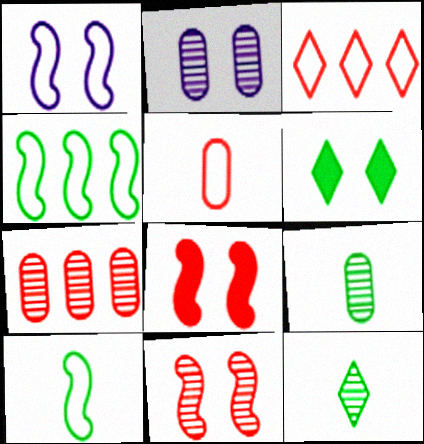[[2, 7, 9], 
[4, 6, 9]]